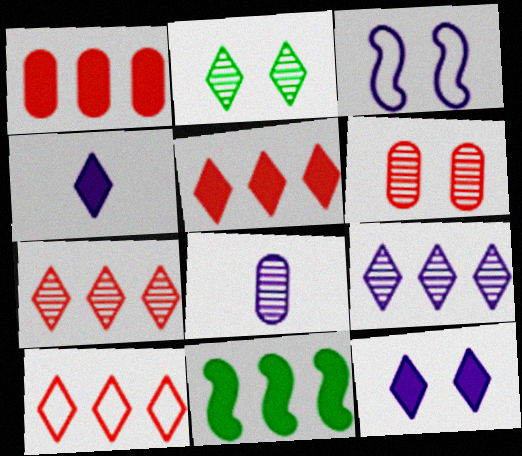[[2, 4, 10], 
[5, 7, 10]]